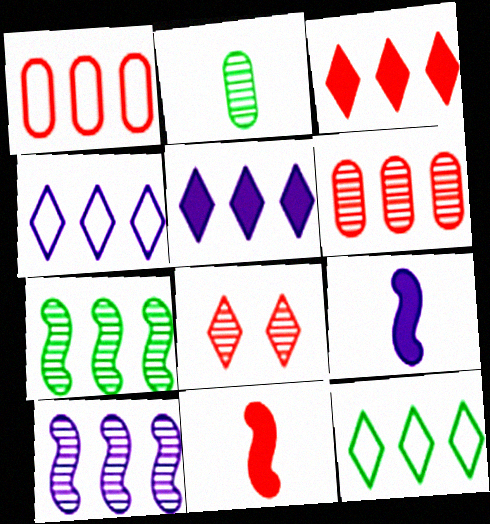[[1, 5, 7], 
[1, 8, 11], 
[2, 8, 10]]